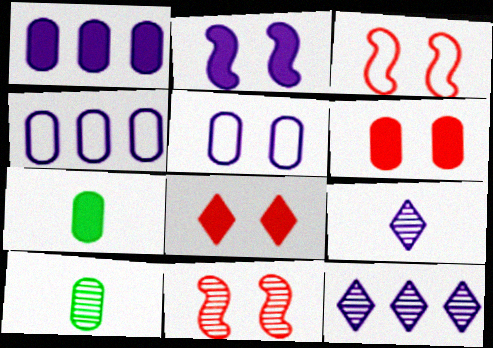[[1, 6, 7], 
[2, 4, 9], 
[3, 7, 12], 
[4, 6, 10], 
[10, 11, 12]]